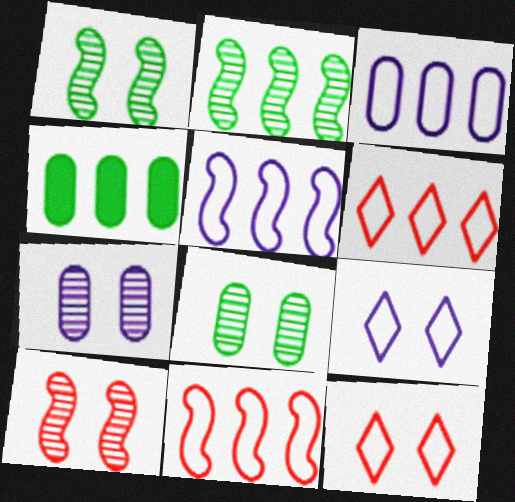[]